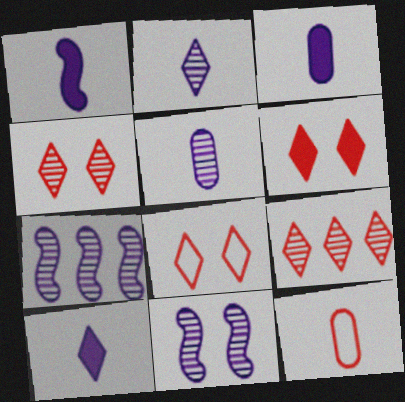[[1, 3, 10], 
[4, 6, 8]]